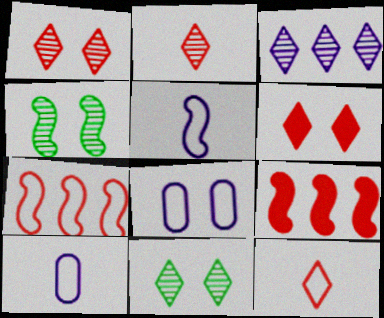[[2, 3, 11], 
[4, 5, 9], 
[4, 6, 8], 
[9, 10, 11]]